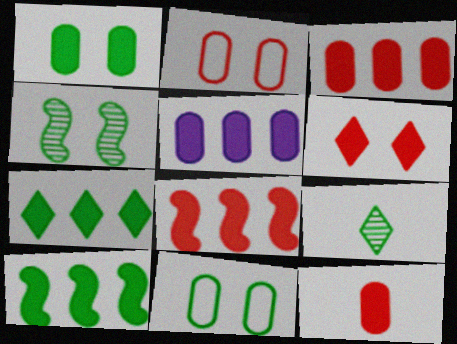[[1, 5, 12], 
[5, 7, 8], 
[6, 8, 12], 
[9, 10, 11]]